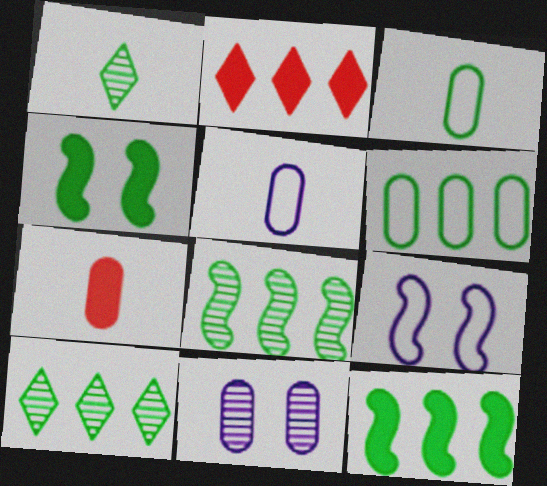[[1, 4, 6], 
[3, 4, 10], 
[6, 7, 11], 
[6, 10, 12], 
[7, 9, 10]]